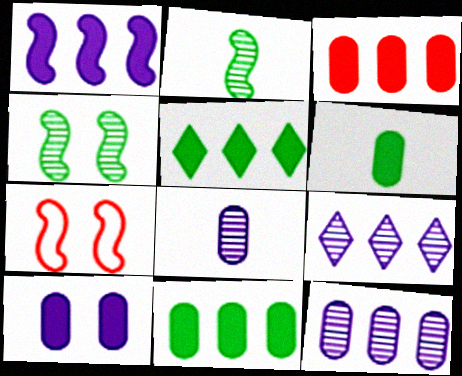[[1, 2, 7], 
[1, 3, 5], 
[3, 6, 10], 
[5, 7, 8], 
[6, 7, 9]]